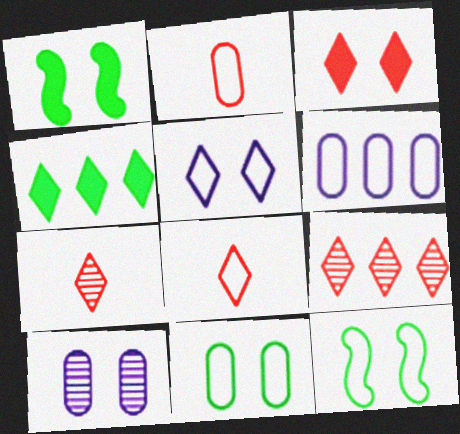[[1, 6, 7], 
[2, 6, 11], 
[3, 8, 9], 
[3, 10, 12], 
[4, 5, 7], 
[6, 8, 12]]